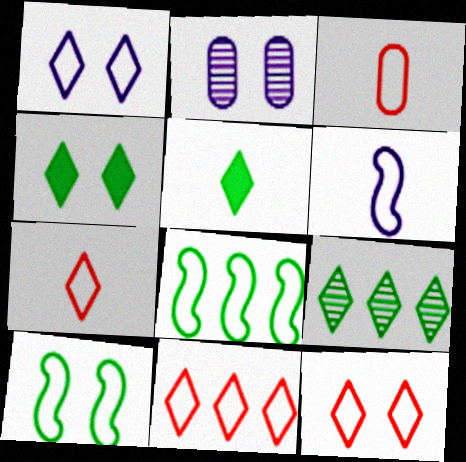[[1, 3, 8], 
[7, 11, 12]]